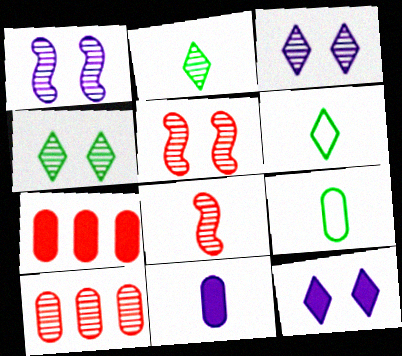[[1, 2, 10], 
[1, 6, 7], 
[6, 8, 11]]